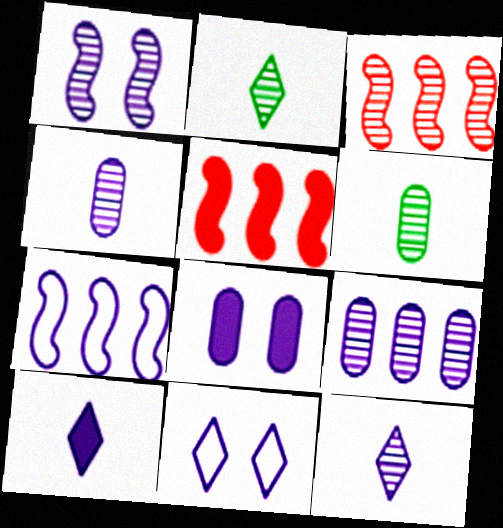[[1, 8, 11], 
[1, 9, 12], 
[5, 6, 11], 
[7, 8, 12]]